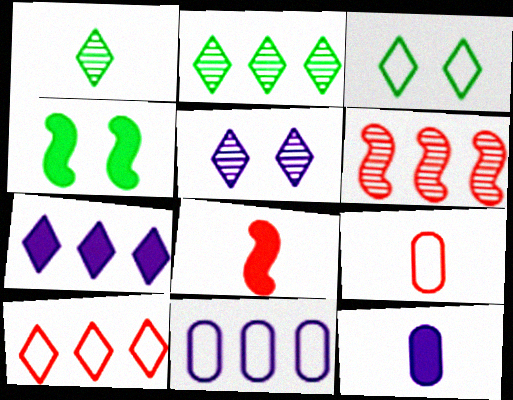[[2, 7, 10], 
[3, 6, 12]]